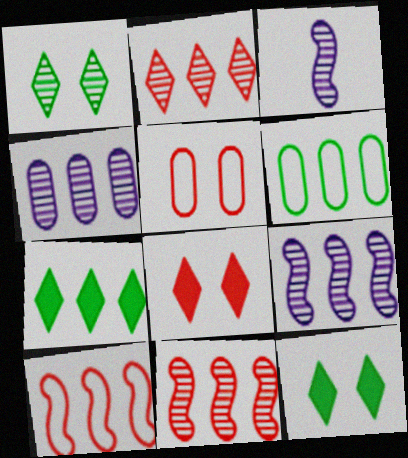[[3, 5, 7], 
[3, 6, 8], 
[4, 7, 10]]